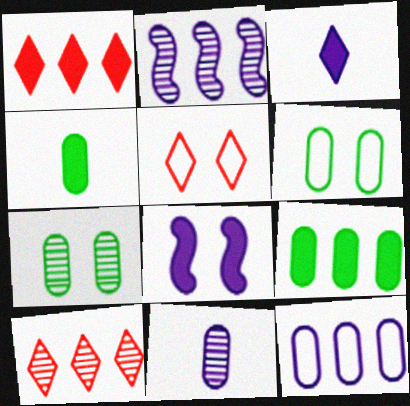[[1, 4, 8], 
[2, 4, 5], 
[5, 7, 8]]